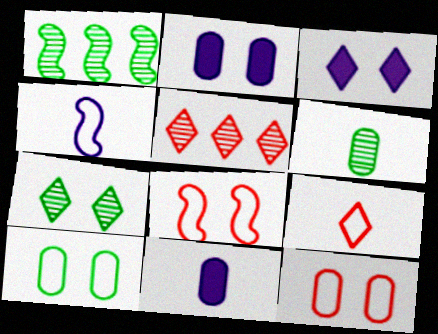[[1, 2, 9], 
[1, 6, 7], 
[2, 7, 8]]